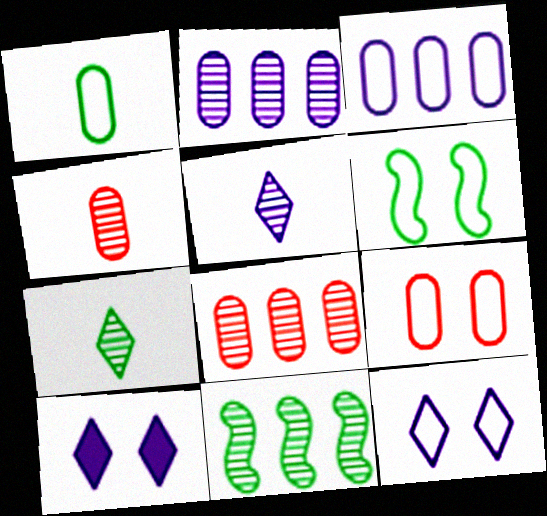[[1, 3, 9], 
[6, 9, 12]]